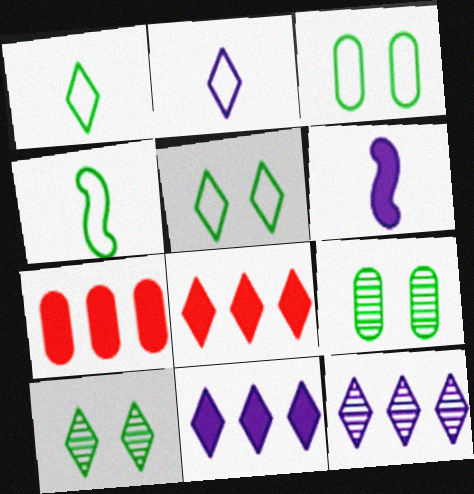[[2, 8, 10]]